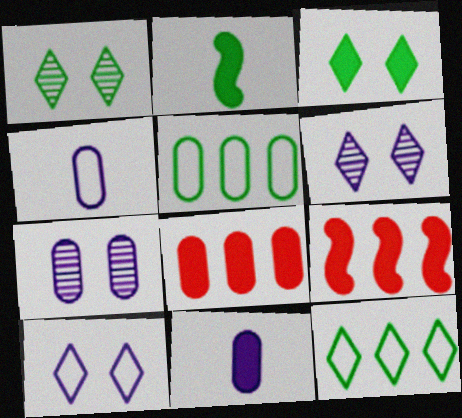[[1, 2, 5], 
[1, 4, 9], 
[3, 9, 11]]